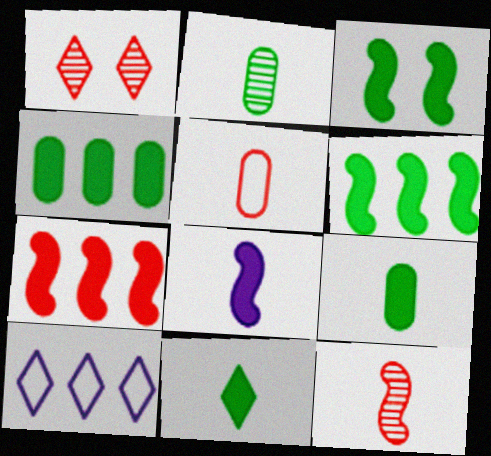[[1, 5, 7], 
[1, 10, 11], 
[3, 4, 11], 
[3, 7, 8]]